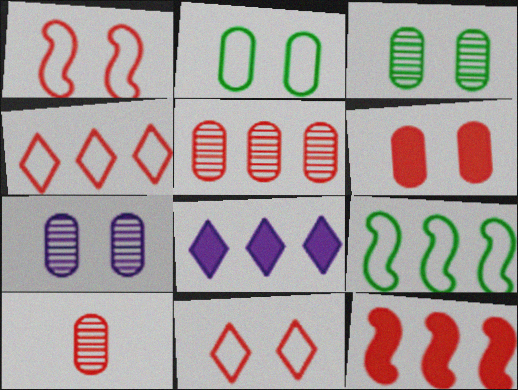[[2, 6, 7], 
[4, 5, 12], 
[5, 8, 9], 
[10, 11, 12]]